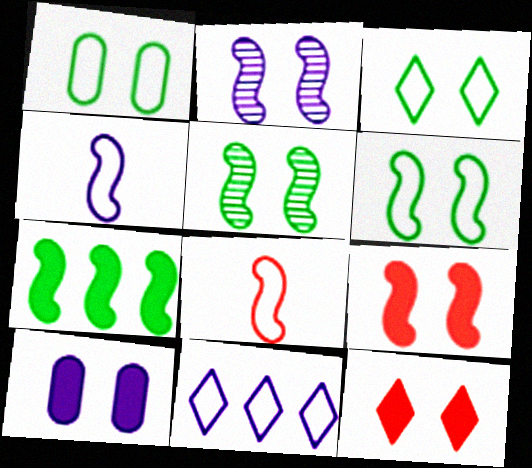[[1, 2, 12], 
[1, 3, 6], 
[1, 8, 11], 
[2, 6, 9], 
[2, 7, 8]]